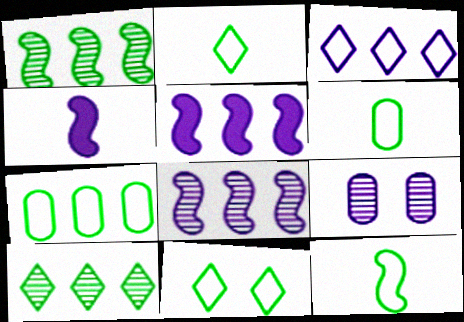[[2, 6, 12], 
[3, 4, 9], 
[7, 11, 12]]